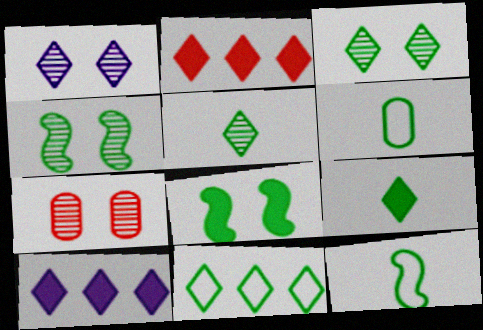[[1, 4, 7], 
[3, 9, 11], 
[7, 10, 12]]